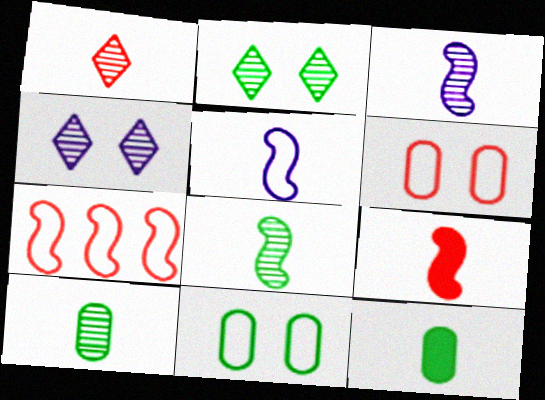[[1, 3, 10], 
[1, 5, 12], 
[4, 7, 12], 
[5, 8, 9]]